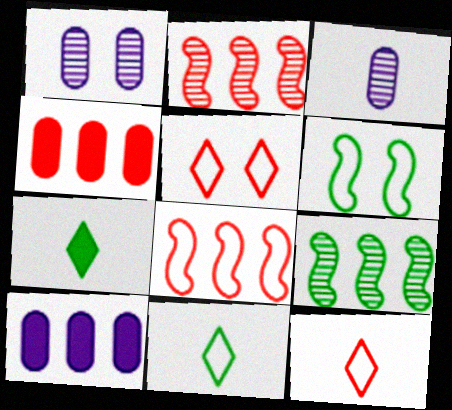[[1, 7, 8]]